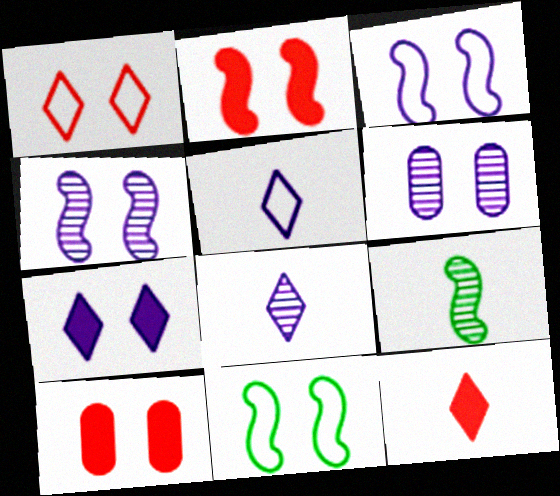[[2, 4, 11], 
[3, 6, 7]]